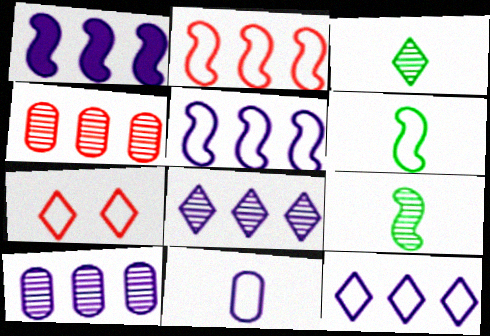[[1, 10, 12]]